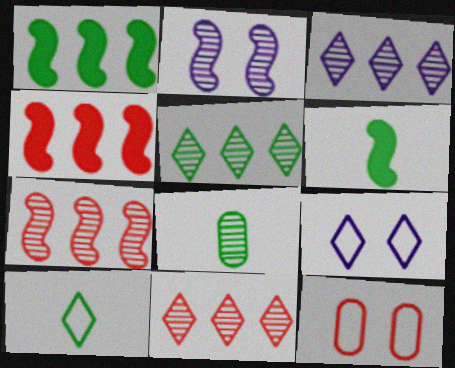[[2, 8, 11], 
[3, 5, 11], 
[3, 6, 12], 
[4, 8, 9], 
[6, 8, 10]]